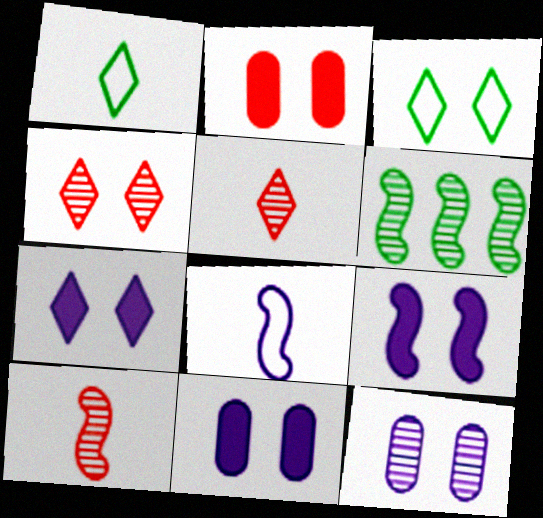[[3, 4, 7], 
[5, 6, 12], 
[7, 9, 11]]